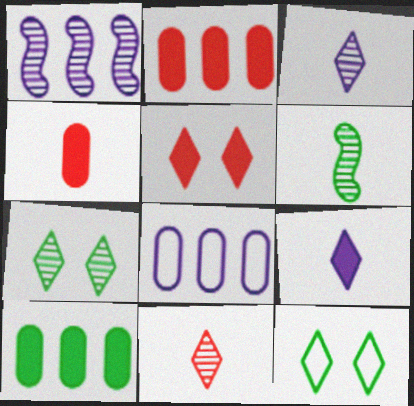[[1, 4, 12], 
[5, 6, 8], 
[6, 10, 12]]